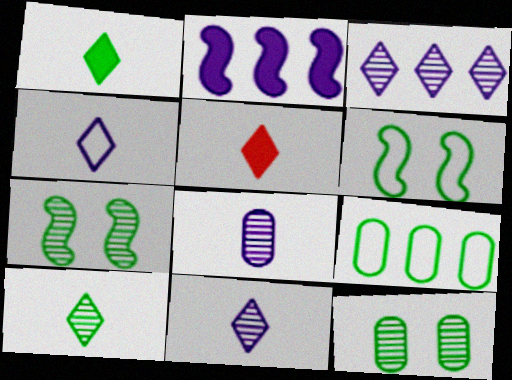[[1, 7, 9], 
[4, 5, 10]]